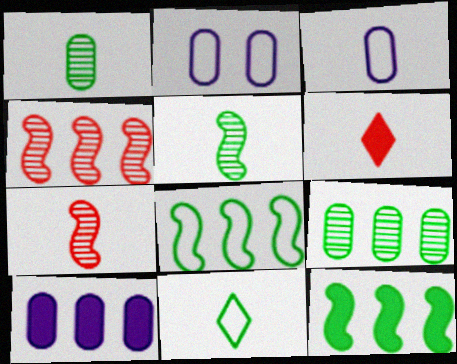[[3, 5, 6]]